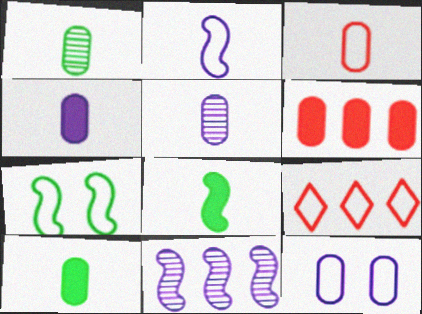[[1, 3, 4], 
[1, 6, 12], 
[3, 5, 10]]